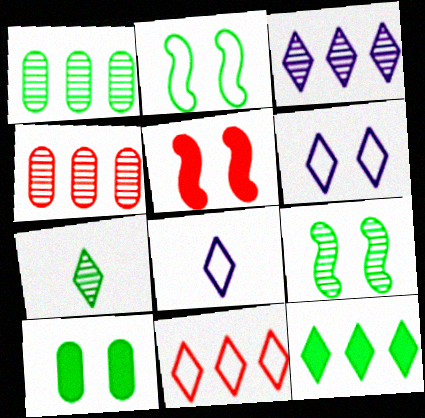[[1, 5, 8], 
[1, 7, 9], 
[3, 11, 12]]